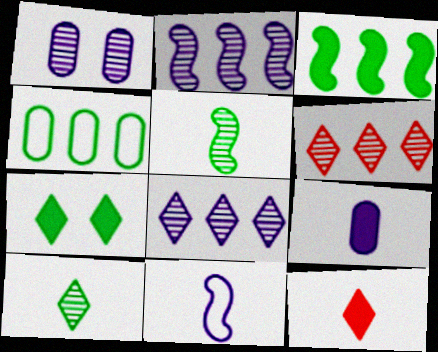[[1, 5, 6], 
[4, 5, 7]]